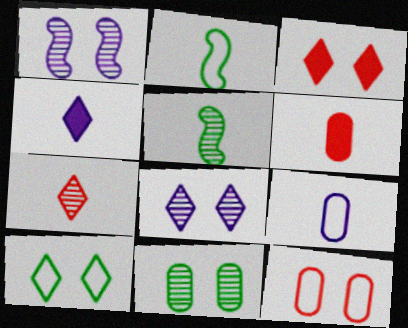[[3, 8, 10]]